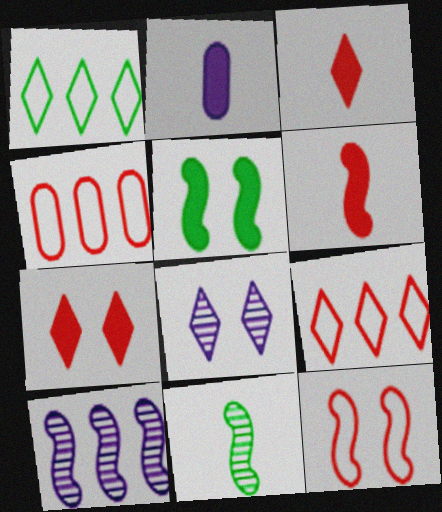[[1, 3, 8]]